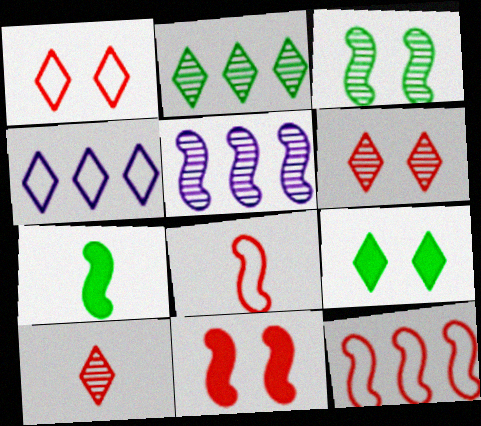[[4, 9, 10]]